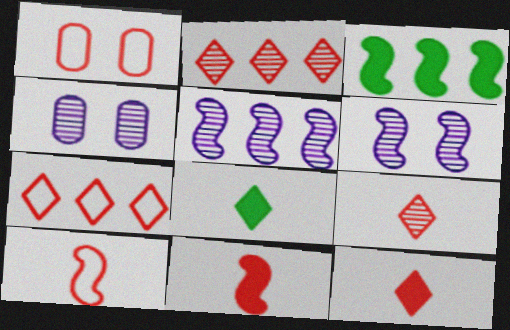[[1, 2, 11], 
[1, 5, 8], 
[1, 7, 10], 
[3, 6, 10]]